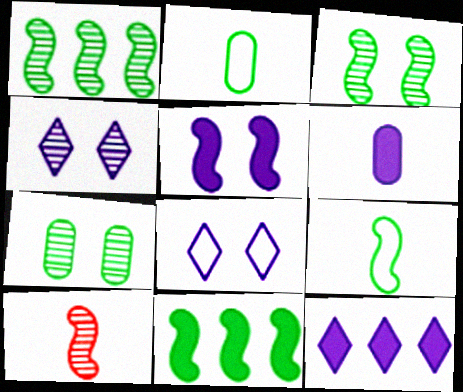[[3, 9, 11], 
[5, 6, 12]]